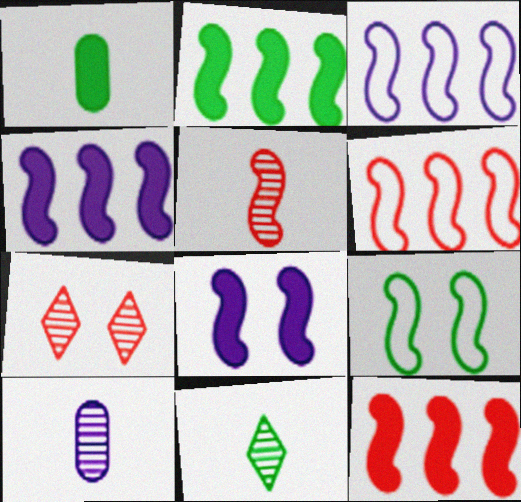[[1, 3, 7], 
[2, 4, 12], 
[4, 5, 9], 
[5, 10, 11]]